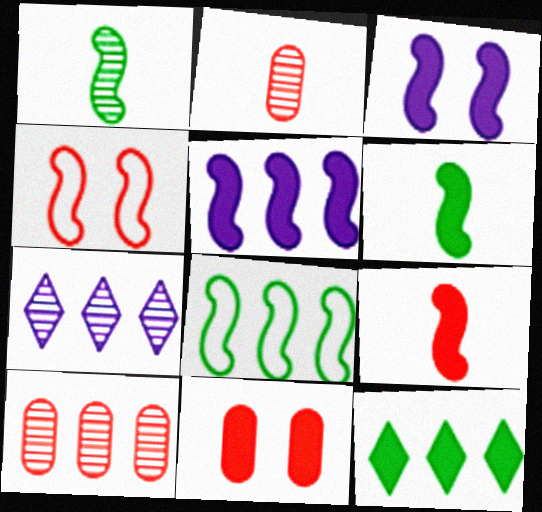[[1, 4, 5]]